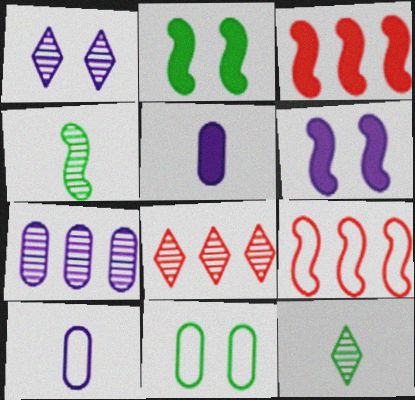[[1, 8, 12], 
[2, 8, 10], 
[4, 6, 9]]